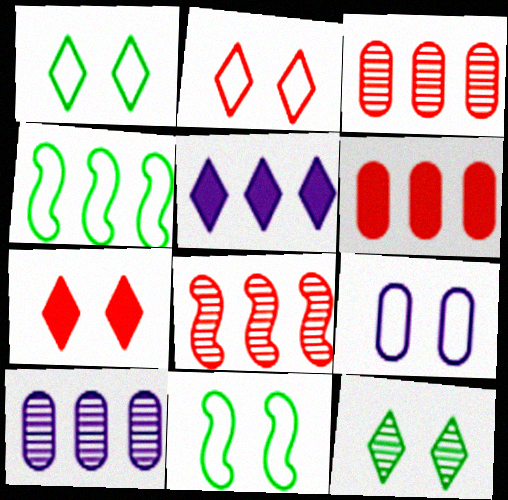[[2, 9, 11], 
[3, 4, 5]]